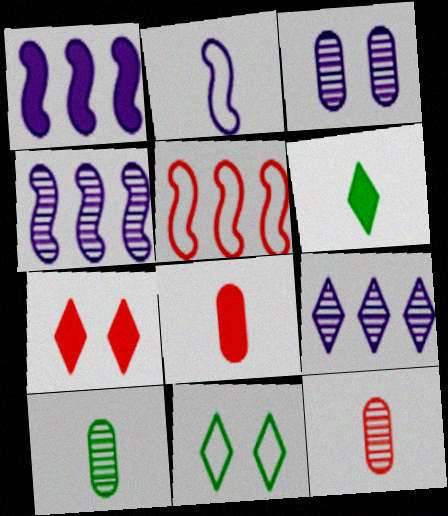[[1, 11, 12], 
[2, 6, 12], 
[3, 5, 6], 
[4, 8, 11], 
[5, 7, 12]]